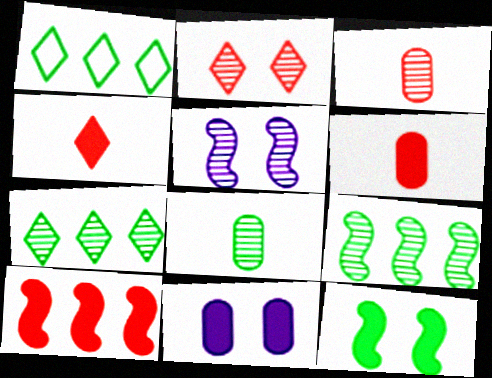[[1, 5, 6], 
[1, 8, 12], 
[3, 5, 7]]